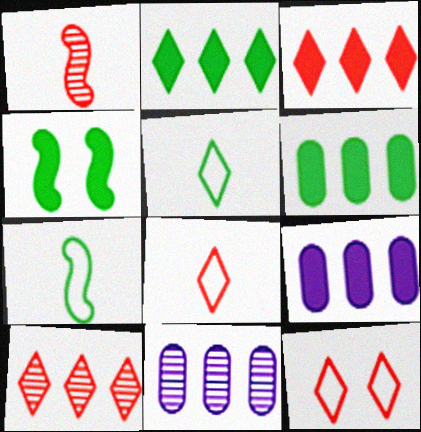[[4, 8, 11]]